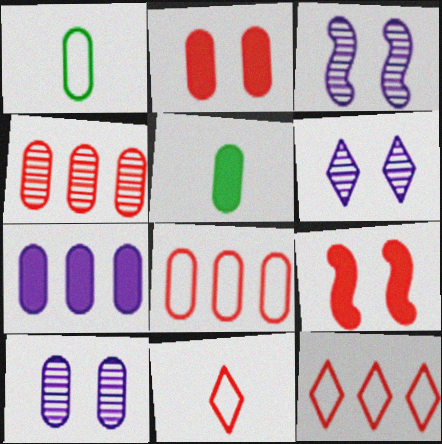[[2, 5, 7], 
[3, 5, 12], 
[3, 6, 10], 
[4, 9, 11], 
[5, 8, 10]]